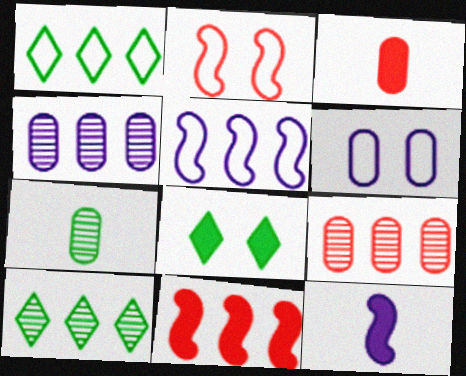[[1, 4, 11]]